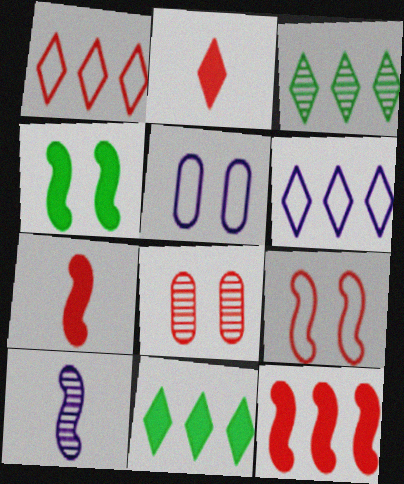[[1, 7, 8], 
[3, 5, 7], 
[3, 8, 10]]